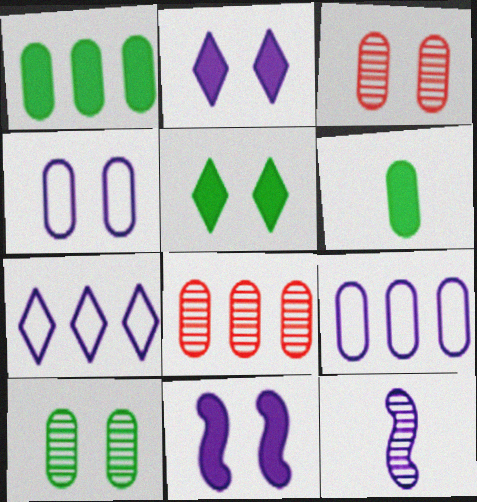[[1, 8, 9], 
[2, 9, 12], 
[3, 6, 9], 
[4, 6, 8]]